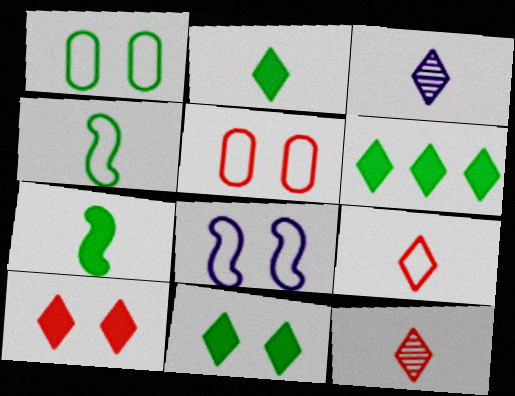[[2, 3, 9], 
[2, 6, 11]]